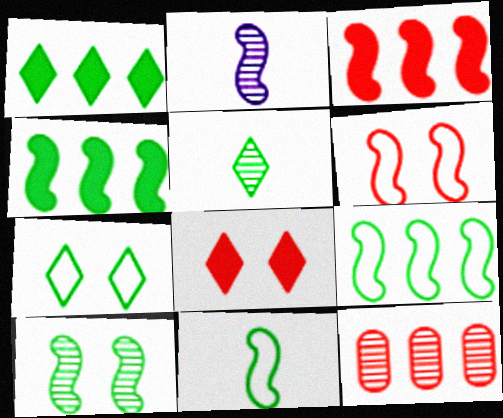[[1, 5, 7], 
[2, 4, 6], 
[4, 10, 11]]